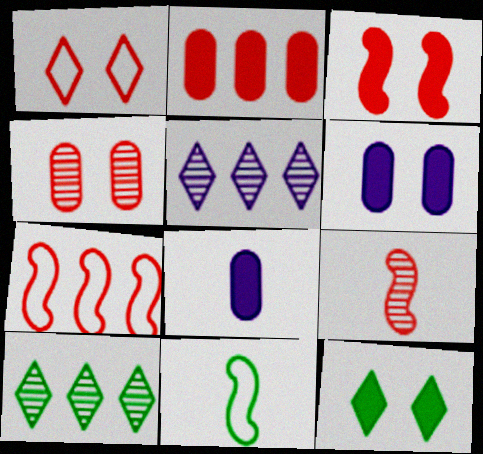[[1, 2, 9], 
[1, 3, 4], 
[3, 6, 12], 
[3, 7, 9]]